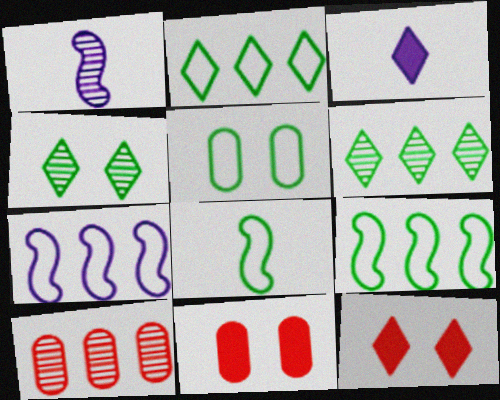[[1, 2, 11], 
[1, 4, 10], 
[2, 5, 8]]